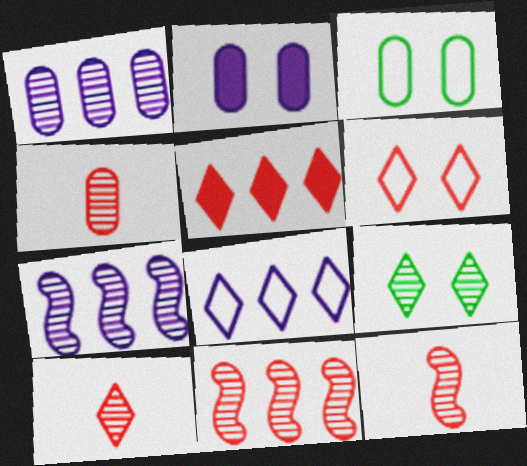[[1, 9, 12], 
[4, 7, 9], 
[4, 10, 12], 
[5, 6, 10]]